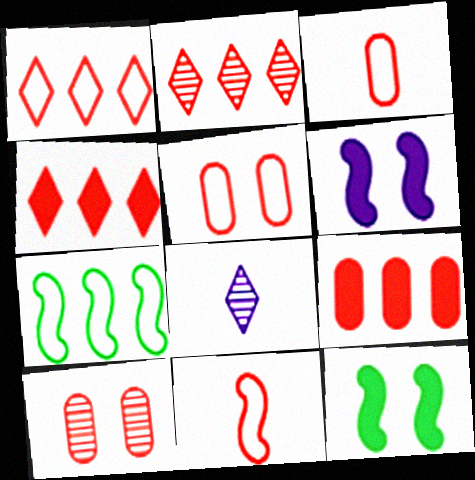[[1, 2, 4], 
[1, 5, 11], 
[3, 9, 10], 
[4, 10, 11]]